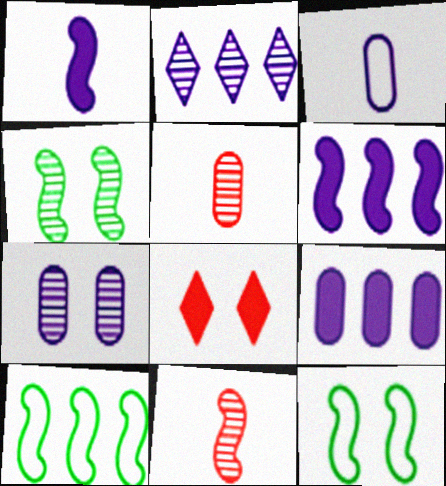[[2, 4, 5], 
[3, 7, 9], 
[6, 11, 12], 
[7, 8, 12]]